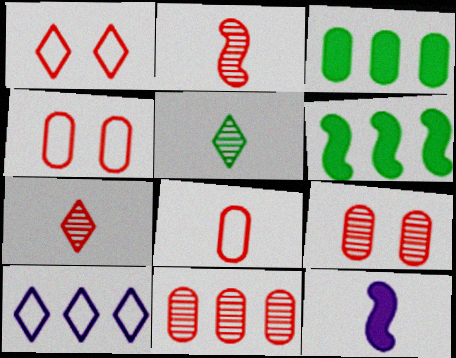[[5, 8, 12], 
[6, 10, 11]]